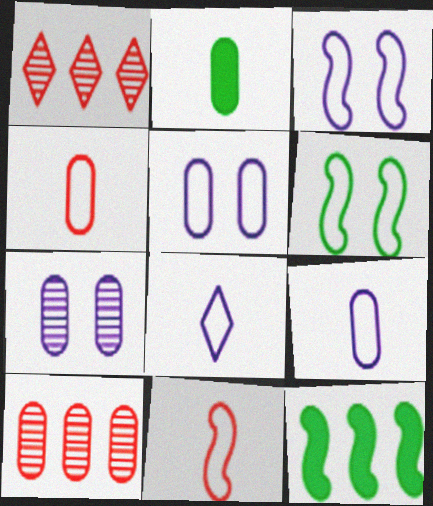[[1, 2, 3], 
[2, 5, 10]]